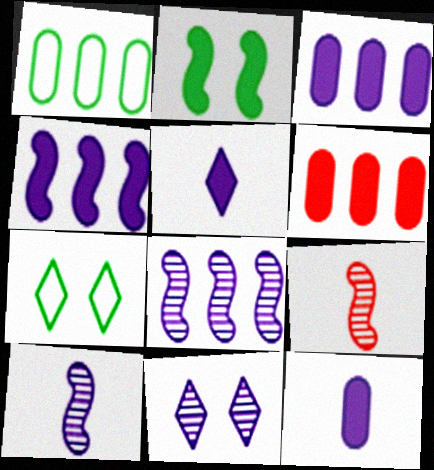[[2, 5, 6], 
[3, 7, 9], 
[6, 7, 10]]